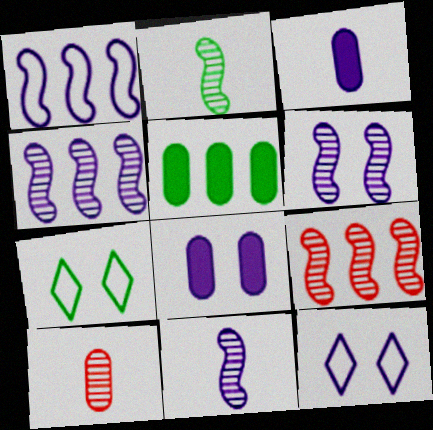[[2, 5, 7], 
[2, 6, 9], 
[3, 4, 12], 
[3, 7, 9], 
[4, 6, 11], 
[6, 8, 12]]